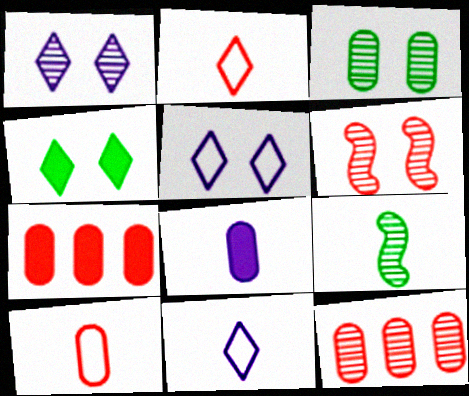[[1, 3, 6], 
[1, 9, 12], 
[2, 6, 7], 
[2, 8, 9], 
[5, 7, 9]]